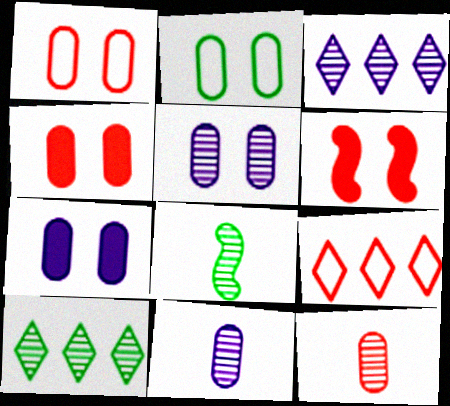[[2, 4, 5], 
[6, 9, 12], 
[7, 8, 9]]